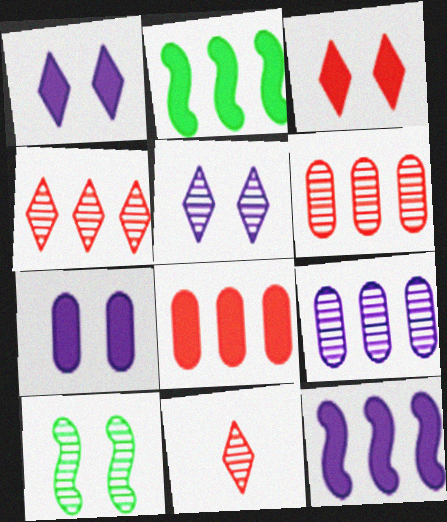[[9, 10, 11]]